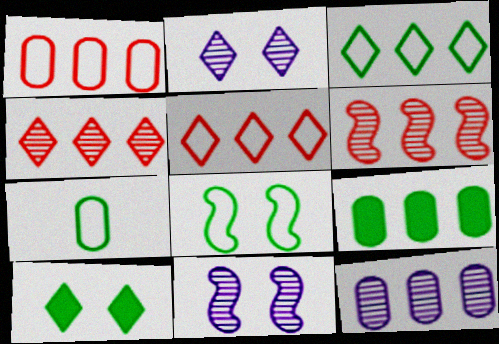[[1, 9, 12], 
[3, 7, 8]]